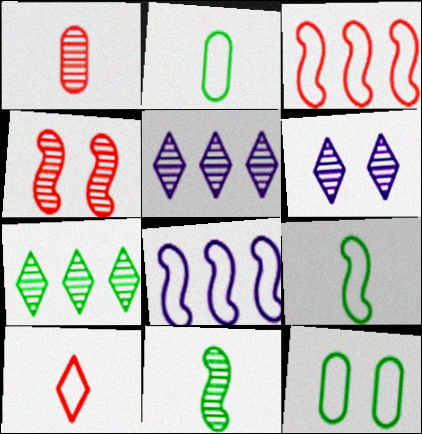[[8, 10, 12]]